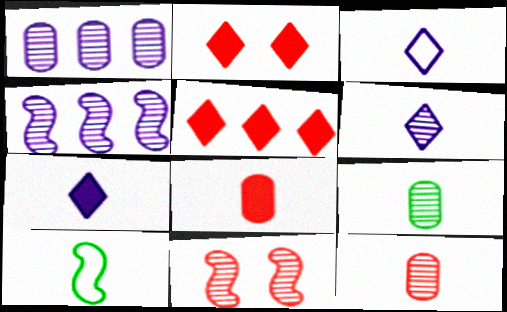[[1, 2, 10], 
[3, 6, 7], 
[6, 8, 10], 
[7, 10, 12]]